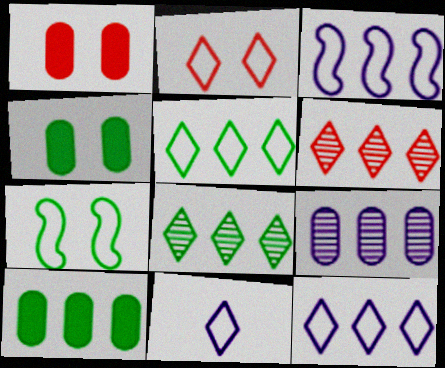[[2, 5, 11], 
[3, 6, 10]]